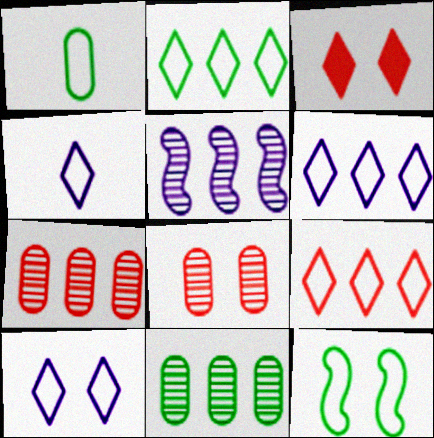[[1, 2, 12], 
[1, 3, 5], 
[2, 6, 9], 
[4, 6, 10]]